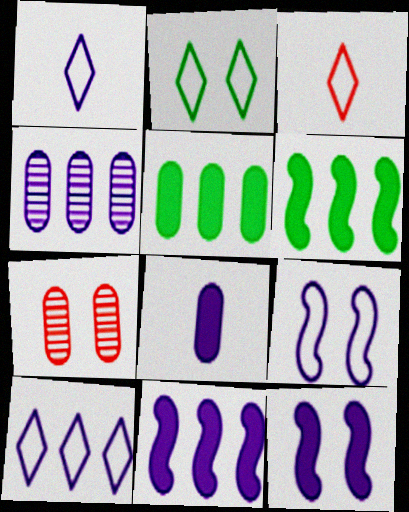[[1, 4, 12], 
[1, 6, 7], 
[2, 3, 10], 
[2, 7, 12], 
[4, 10, 11]]